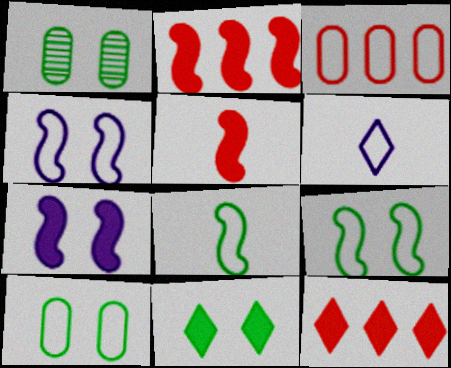[[1, 2, 6], 
[1, 9, 11], 
[3, 6, 9]]